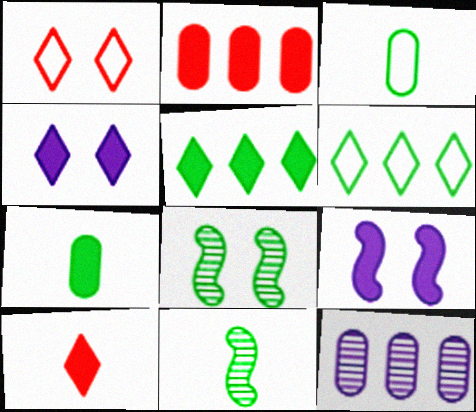[[3, 5, 8], 
[4, 5, 10], 
[6, 7, 8]]